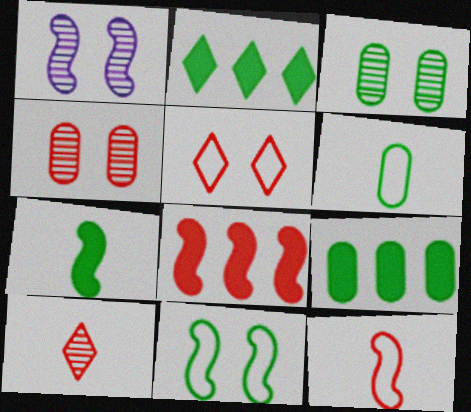[[3, 6, 9]]